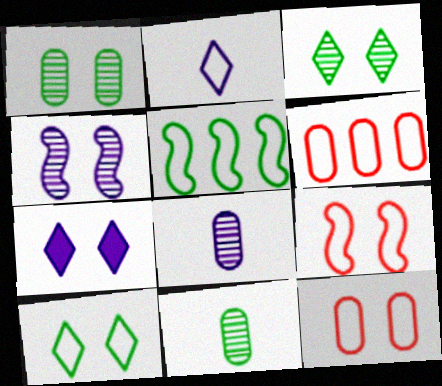[[1, 7, 9], 
[2, 5, 12]]